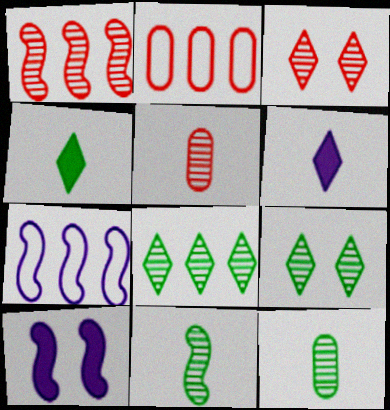[[1, 3, 5]]